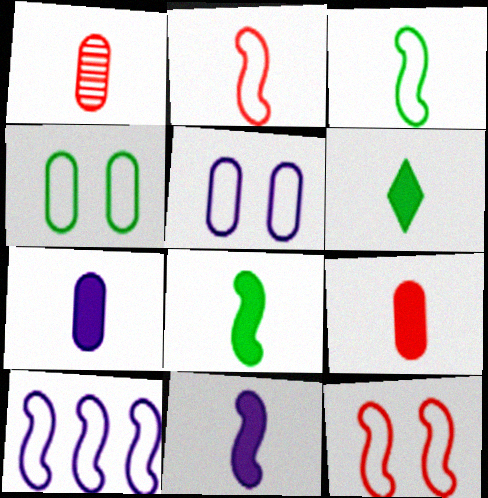[[3, 10, 12], 
[6, 9, 11]]